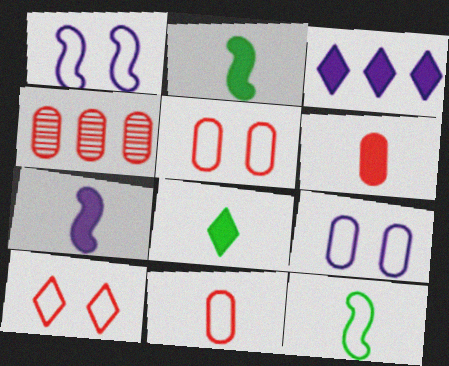[[1, 4, 8], 
[4, 5, 6], 
[6, 7, 8]]